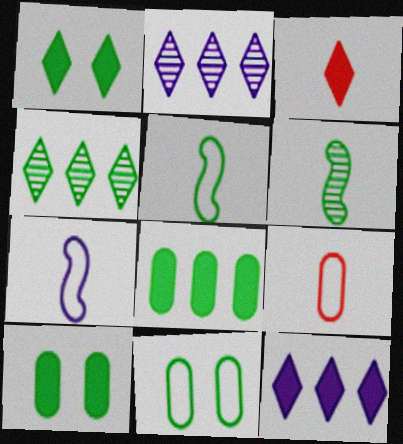[[1, 3, 12], 
[4, 5, 10]]